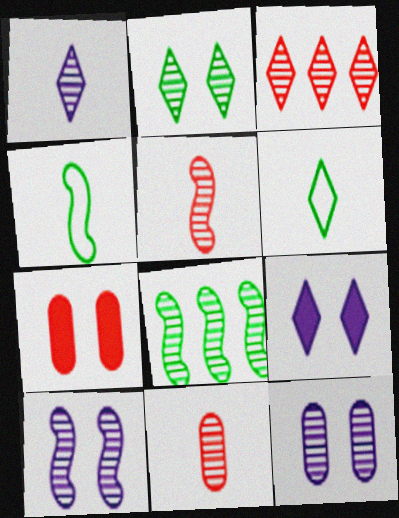[[1, 2, 3], 
[3, 6, 9], 
[5, 8, 10]]